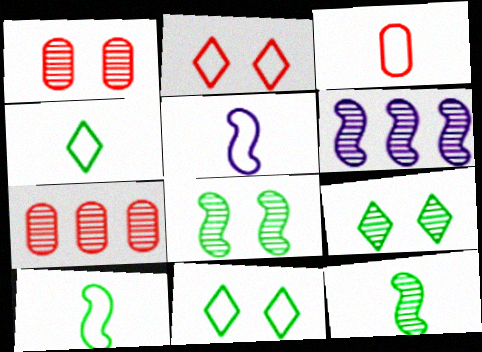[[3, 4, 5]]